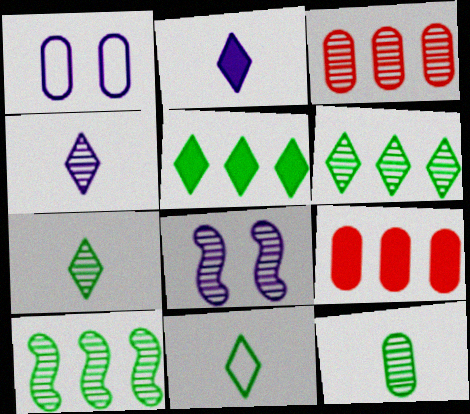[[1, 9, 12], 
[3, 7, 8], 
[8, 9, 11]]